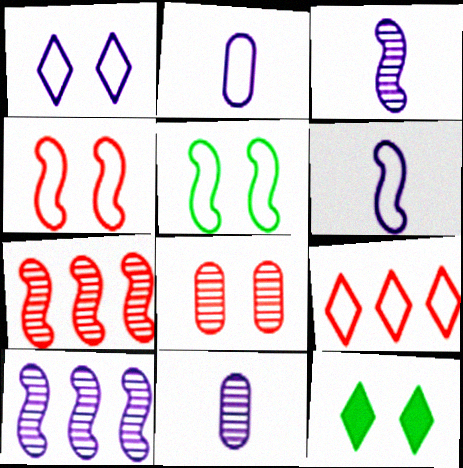[[2, 5, 9], 
[2, 7, 12]]